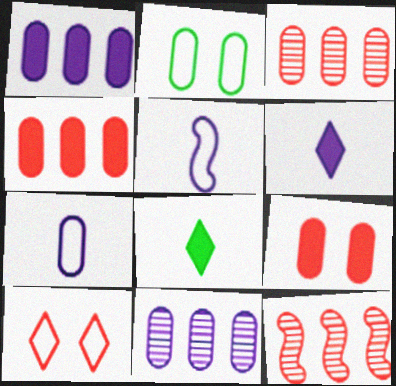[[2, 6, 12]]